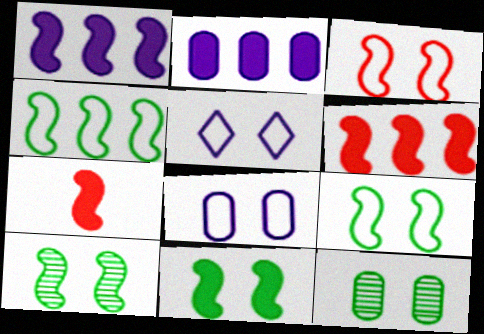[[1, 7, 11], 
[9, 10, 11]]